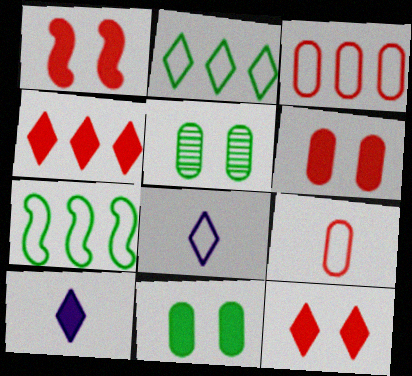[[1, 6, 12]]